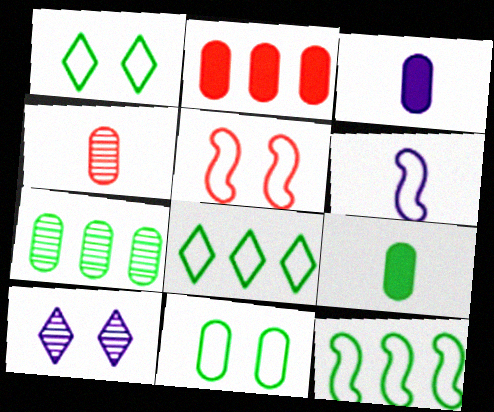[[5, 6, 12], 
[7, 9, 11]]